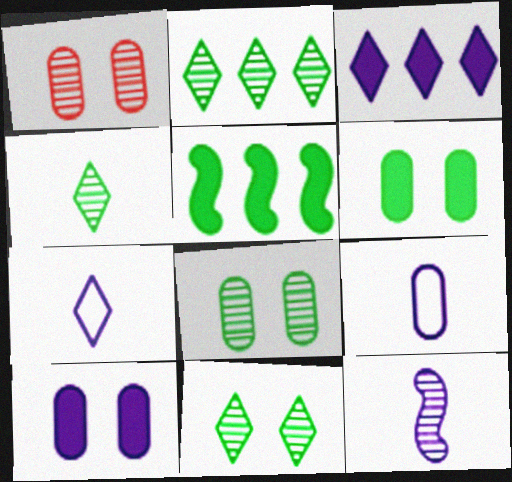[[1, 2, 12], 
[1, 5, 7], 
[2, 4, 11]]